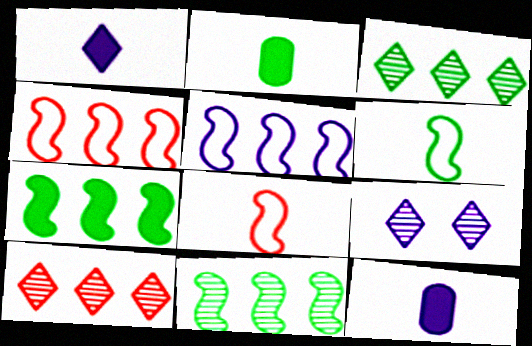[[2, 4, 9], 
[5, 9, 12]]